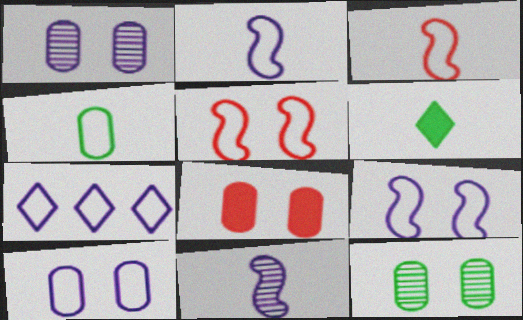[[2, 7, 10], 
[4, 5, 7], 
[8, 10, 12]]